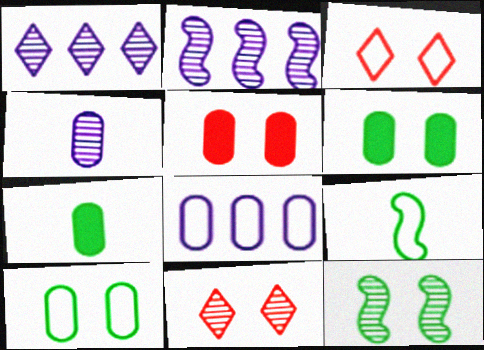[[1, 5, 9], 
[2, 3, 7], 
[3, 8, 9]]